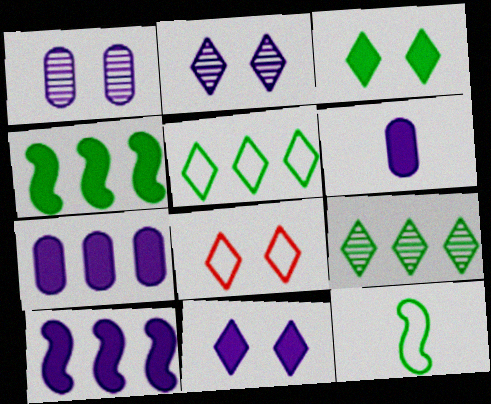[[2, 3, 8], 
[6, 10, 11]]